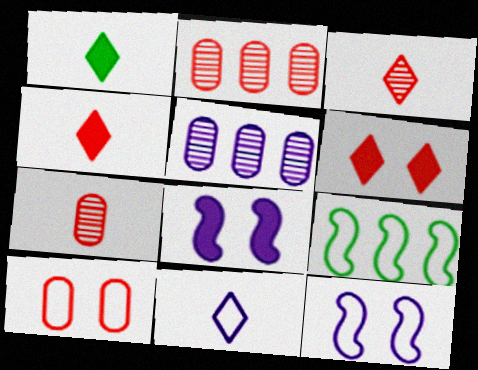[[1, 2, 12], 
[1, 3, 11], 
[5, 8, 11], 
[9, 10, 11]]